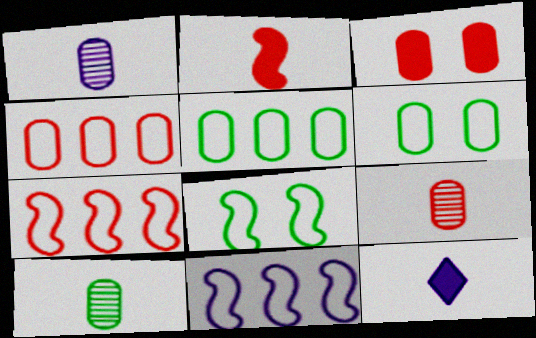[[1, 3, 5], 
[1, 9, 10], 
[3, 4, 9]]